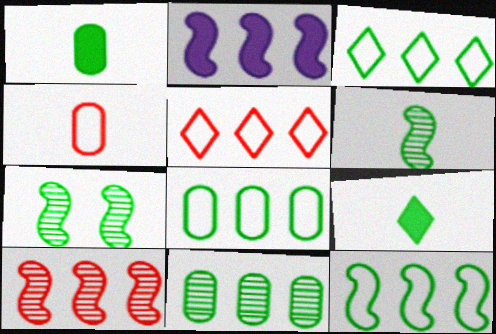[[1, 3, 7], 
[2, 5, 11], 
[2, 10, 12], 
[3, 8, 12], 
[7, 8, 9]]